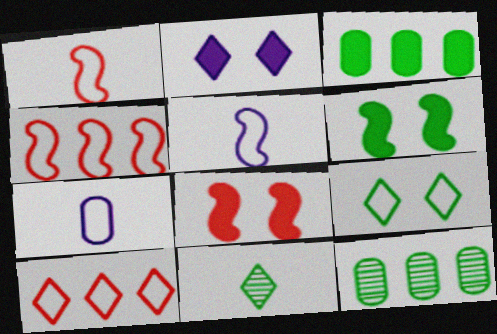[[1, 2, 12], 
[2, 10, 11], 
[4, 7, 9]]